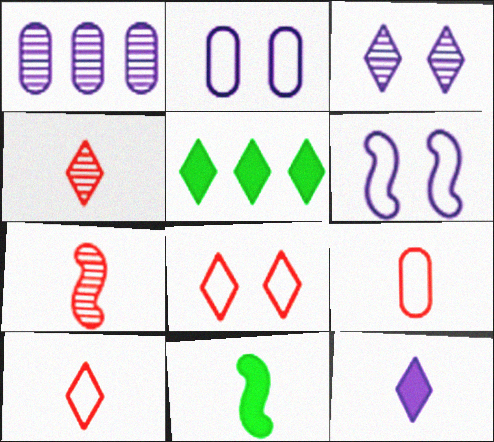[[1, 6, 12], 
[1, 8, 11], 
[2, 5, 7], 
[3, 5, 10]]